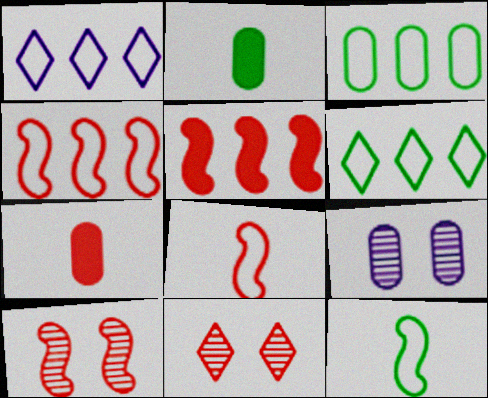[[1, 2, 10], 
[1, 3, 4], 
[3, 7, 9], 
[4, 7, 11], 
[5, 8, 10]]